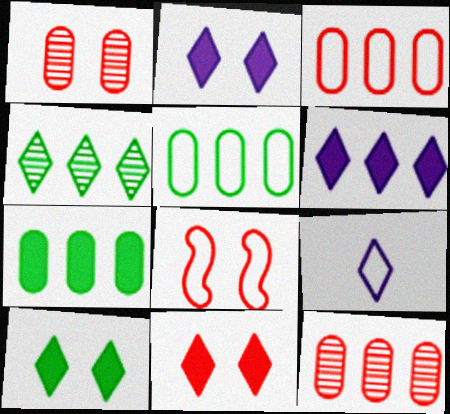[[1, 8, 11], 
[2, 10, 11], 
[4, 9, 11], 
[5, 8, 9]]